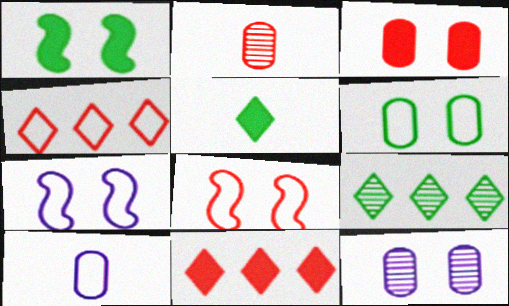[[2, 8, 11], 
[3, 6, 12]]